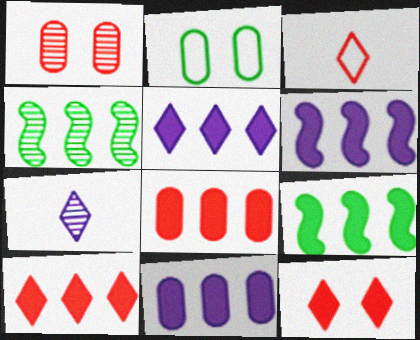[[1, 4, 7], 
[5, 6, 11], 
[5, 8, 9], 
[9, 10, 11]]